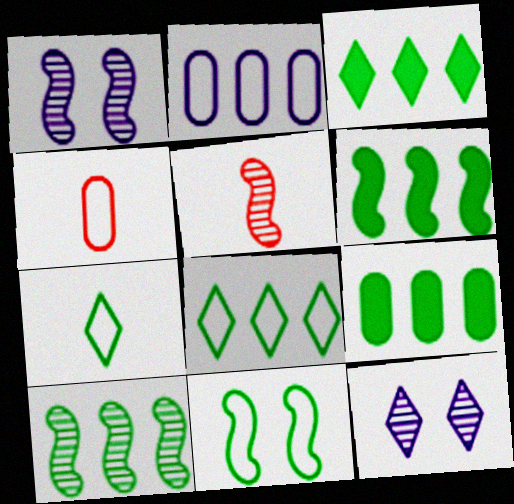[[1, 3, 4], 
[1, 5, 10], 
[3, 6, 9], 
[4, 6, 12], 
[8, 9, 10]]